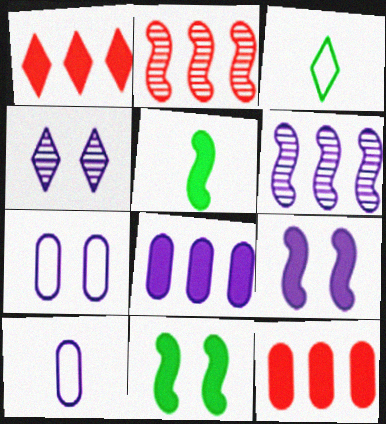[[1, 3, 4], 
[4, 7, 9]]